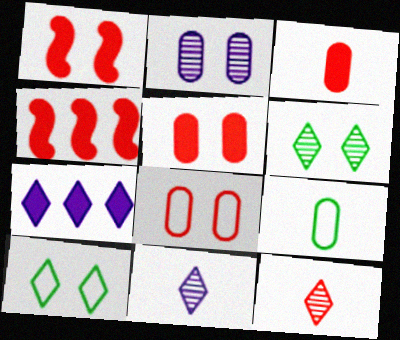[[1, 2, 10], 
[4, 8, 12], 
[7, 10, 12]]